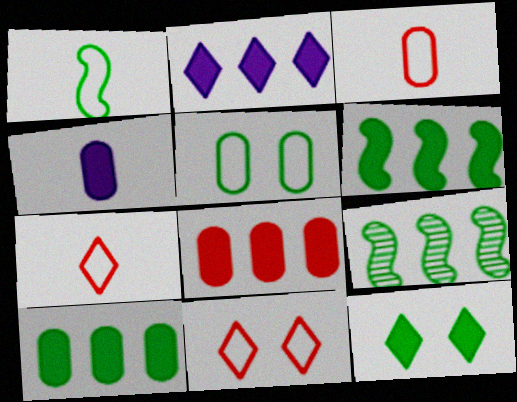[[2, 6, 8], 
[4, 9, 11]]